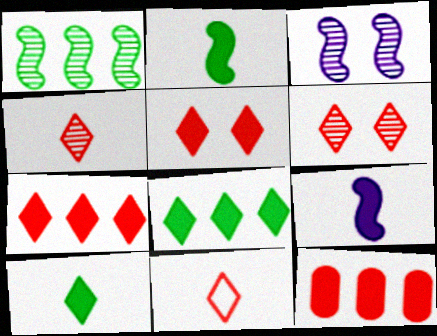[[6, 7, 11]]